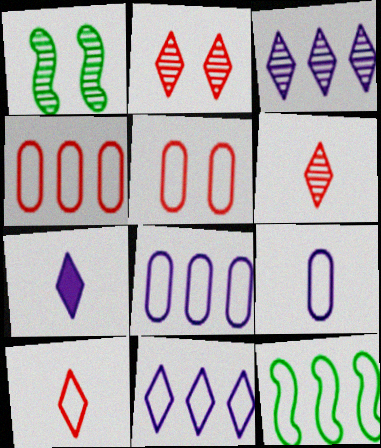[[1, 4, 7], 
[4, 11, 12]]